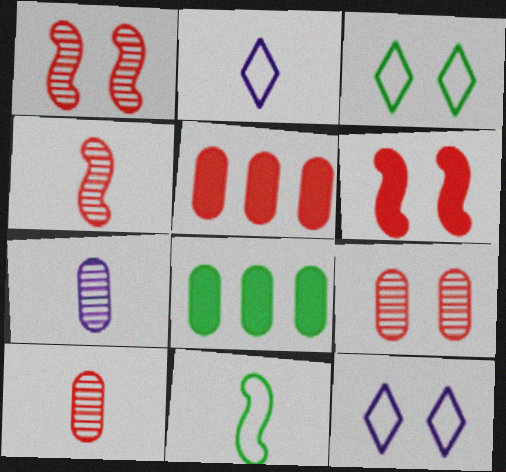[[1, 2, 8], 
[4, 8, 12]]